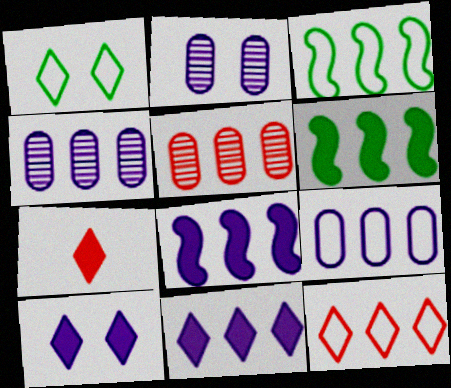[[2, 3, 7], 
[3, 5, 11], 
[3, 9, 12], 
[4, 6, 12]]